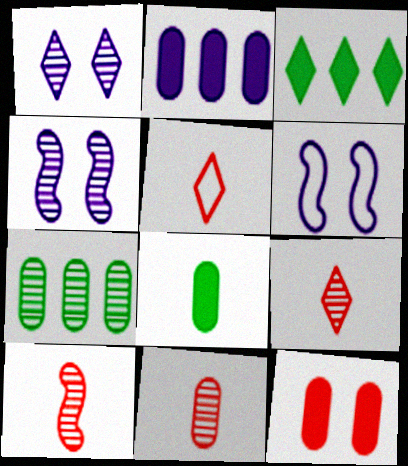[[1, 3, 5], 
[1, 7, 10], 
[2, 8, 12], 
[3, 6, 11], 
[4, 7, 9], 
[9, 10, 11]]